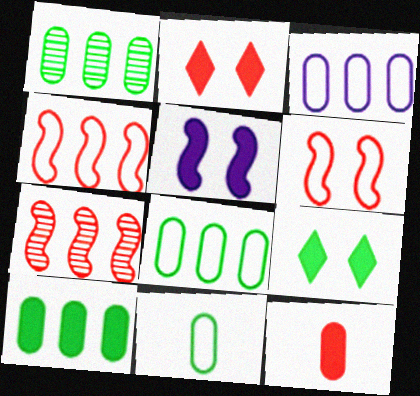[[1, 8, 10]]